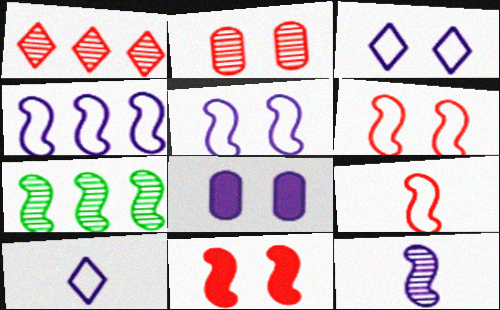[]